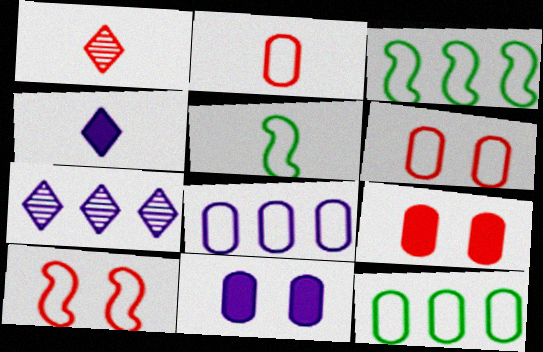[[1, 3, 11], 
[5, 7, 9]]